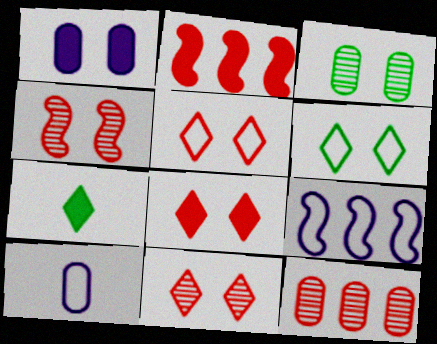[[1, 2, 7], 
[1, 4, 6], 
[5, 8, 11]]